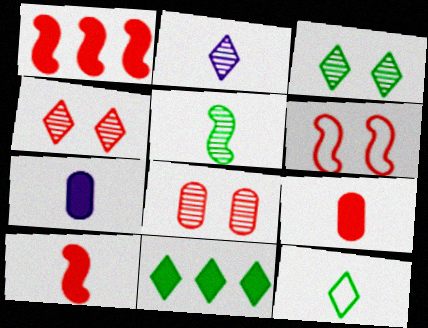[[3, 11, 12]]